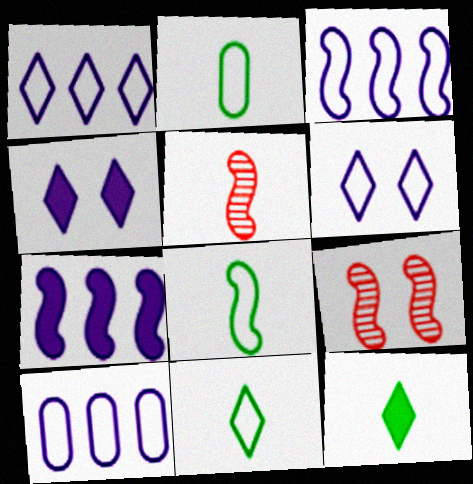[[1, 3, 10], 
[2, 8, 11], 
[7, 8, 9], 
[9, 10, 12]]